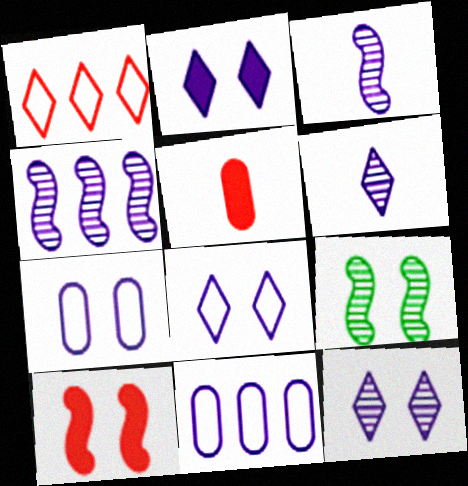[[2, 3, 11], 
[2, 8, 12]]